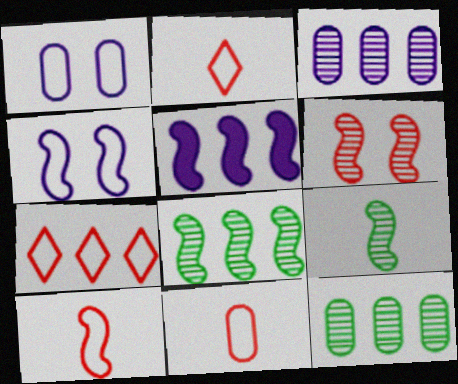[[2, 10, 11], 
[5, 7, 12]]